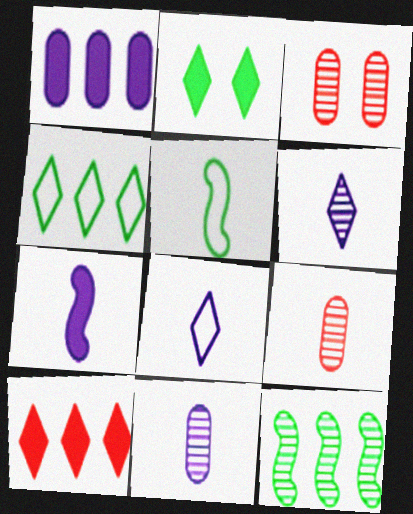[[3, 4, 7], 
[3, 6, 12], 
[7, 8, 11]]